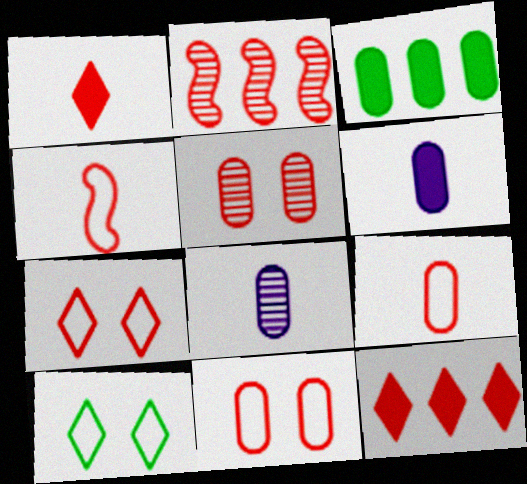[[1, 2, 11], 
[2, 6, 10], 
[3, 8, 11], 
[4, 5, 12]]